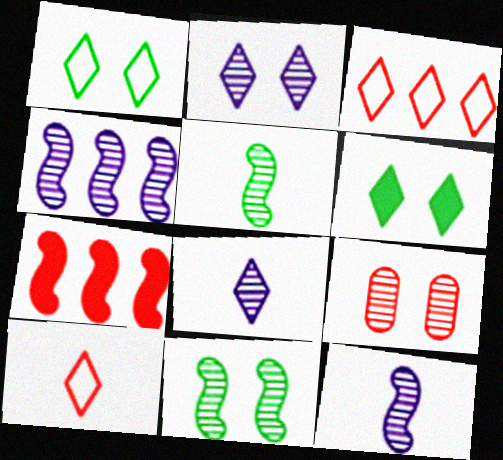[[2, 9, 11], 
[3, 6, 8], 
[7, 9, 10]]